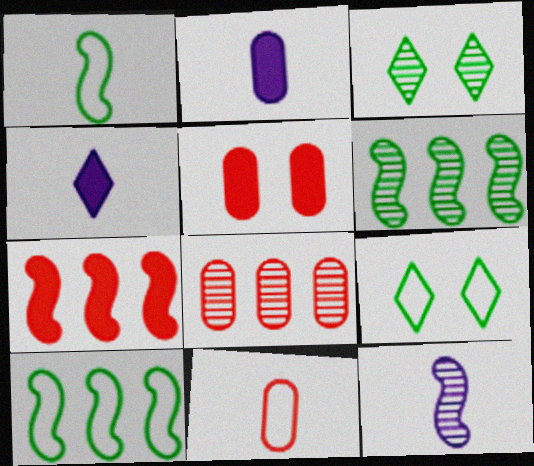[[3, 8, 12], 
[5, 8, 11]]